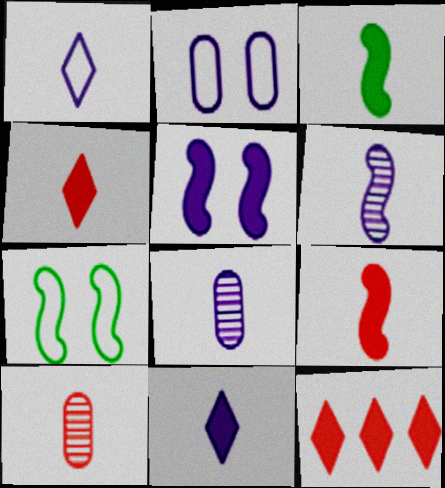[[1, 3, 10], 
[7, 8, 12]]